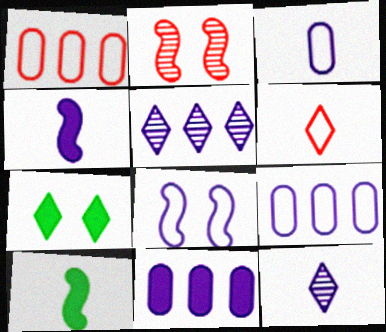[[3, 4, 12], 
[5, 6, 7], 
[8, 11, 12]]